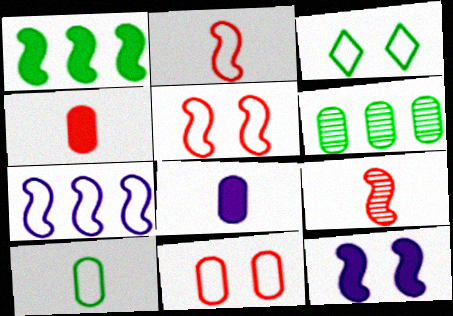[[6, 8, 11]]